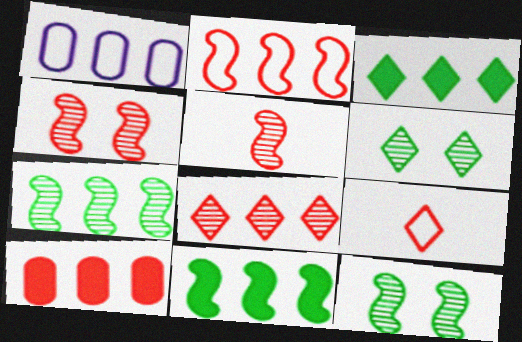[[1, 8, 11], 
[2, 8, 10], 
[4, 9, 10]]